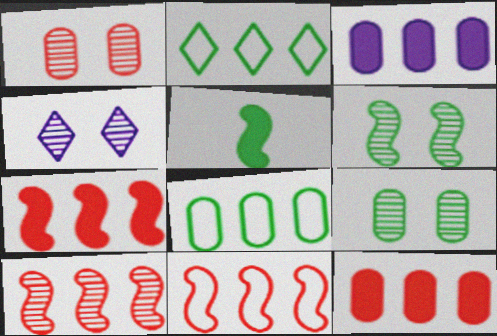[[1, 4, 6], 
[2, 3, 10], 
[2, 5, 9], 
[7, 10, 11]]